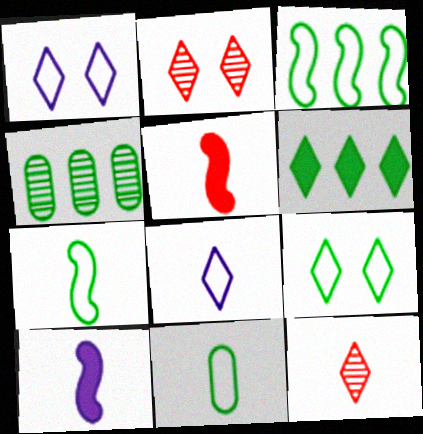[[1, 4, 5], 
[1, 6, 12], 
[2, 6, 8], 
[3, 4, 6], 
[3, 9, 11], 
[10, 11, 12]]